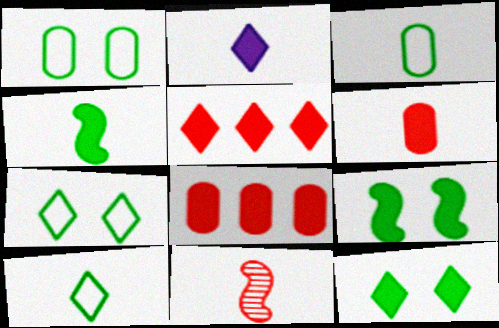[[2, 3, 11], 
[2, 4, 6], 
[2, 5, 12], 
[2, 8, 9]]